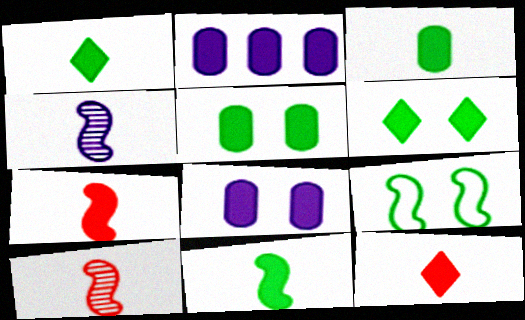[[1, 3, 11], 
[2, 6, 7]]